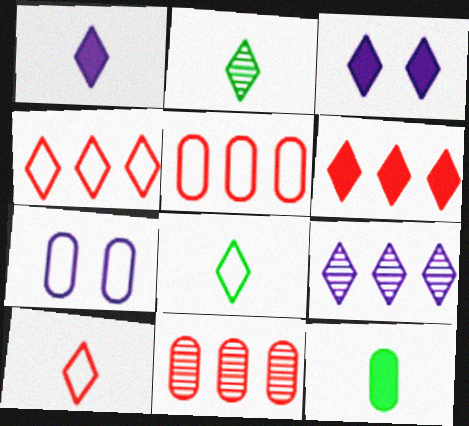[[1, 2, 10], 
[2, 3, 4], 
[7, 11, 12]]